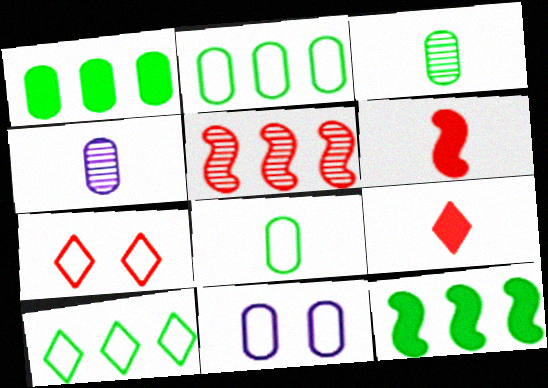[[4, 7, 12]]